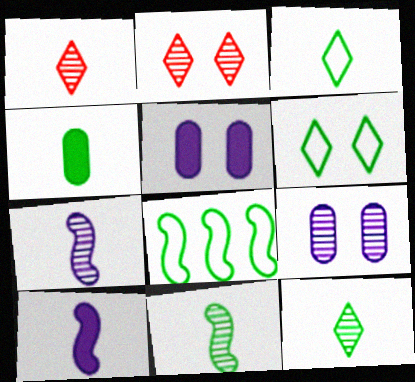[[1, 5, 8], 
[3, 4, 11]]